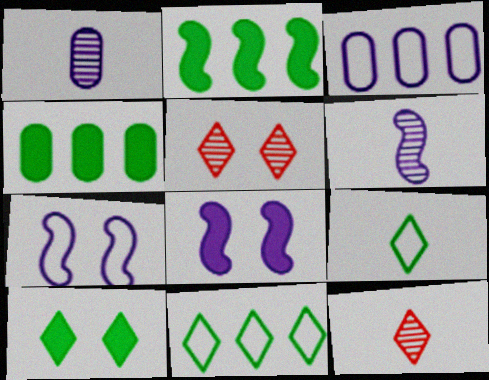[[4, 7, 12]]